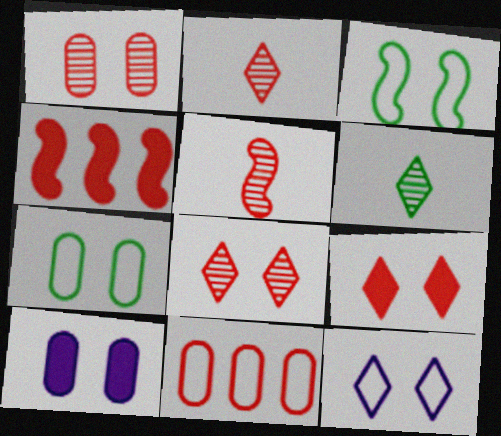[[1, 7, 10], 
[3, 8, 10], 
[5, 9, 11]]